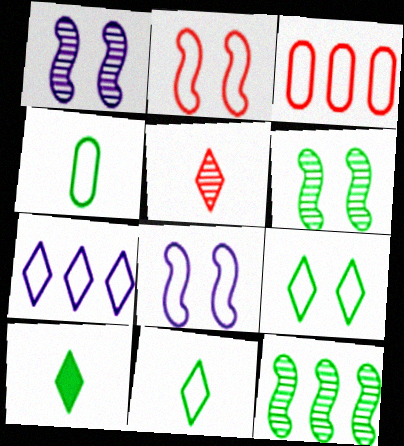[[1, 3, 10], 
[2, 4, 7], 
[3, 8, 11]]